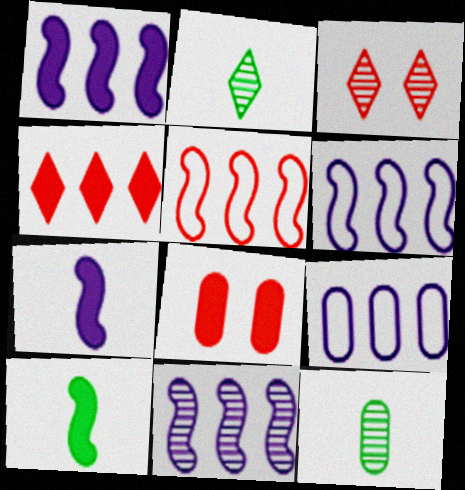[[1, 6, 11], 
[2, 6, 8], 
[3, 9, 10], 
[3, 11, 12], 
[8, 9, 12]]